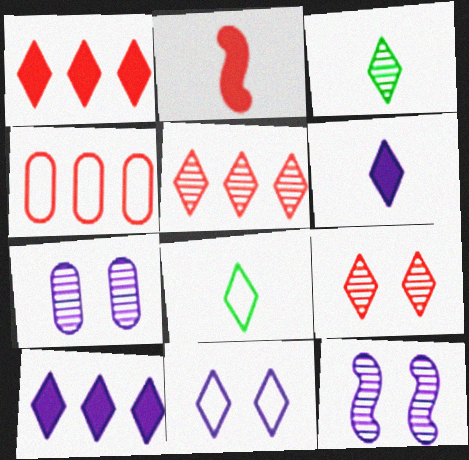[[1, 3, 11], 
[2, 4, 9], 
[8, 9, 10]]